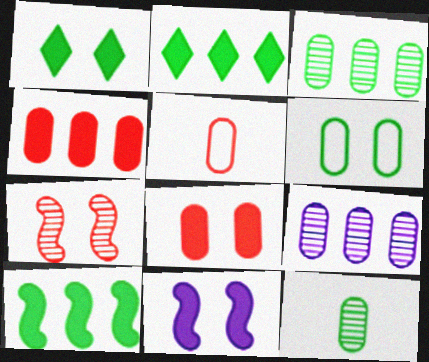[[1, 8, 11]]